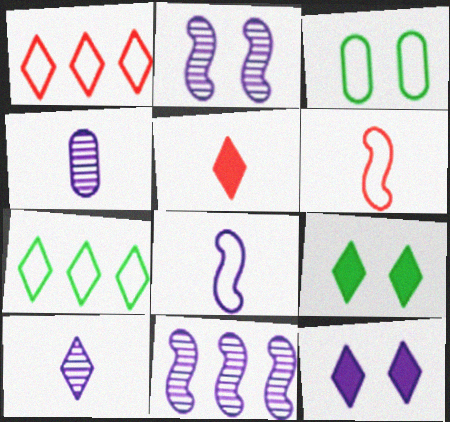[[1, 3, 8], 
[1, 9, 10], 
[3, 5, 11]]